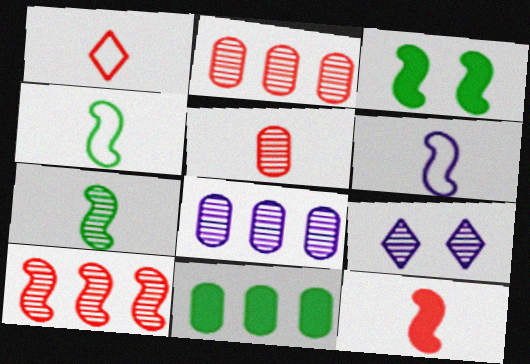[[1, 3, 8], 
[1, 5, 12], 
[2, 7, 9], 
[3, 6, 10], 
[6, 7, 12]]